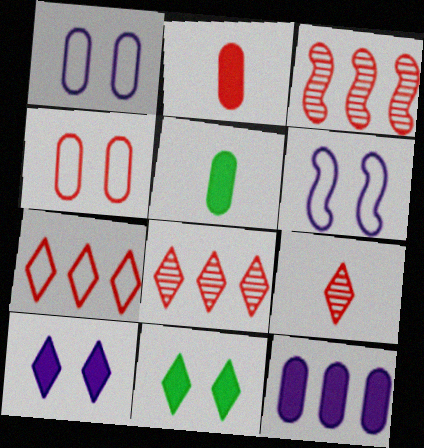[[5, 6, 8]]